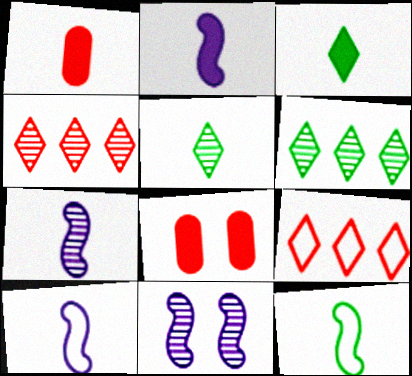[[1, 2, 3], 
[1, 5, 10], 
[2, 7, 10], 
[6, 8, 10]]